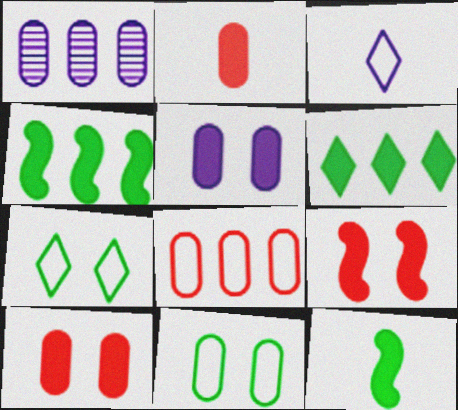[[1, 2, 11]]